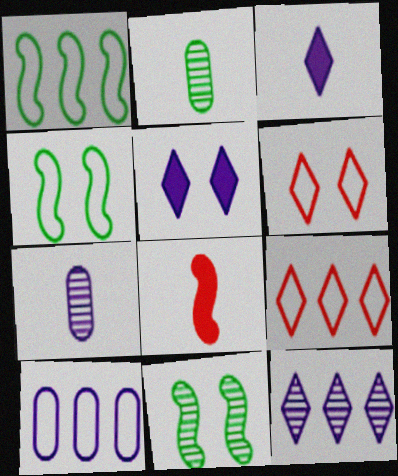[[1, 9, 10]]